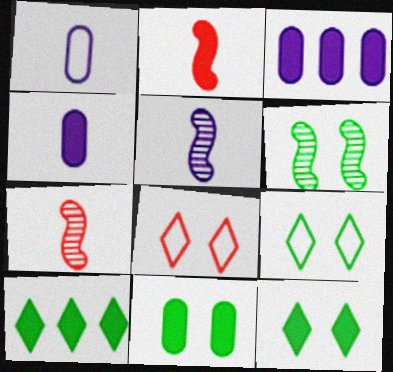[[2, 3, 12], 
[3, 7, 9], 
[6, 9, 11]]